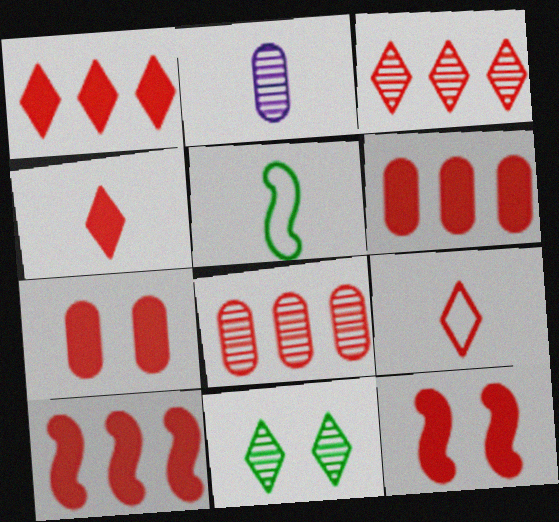[[1, 6, 10], 
[2, 4, 5], 
[4, 6, 12], 
[4, 7, 10], 
[8, 9, 12]]